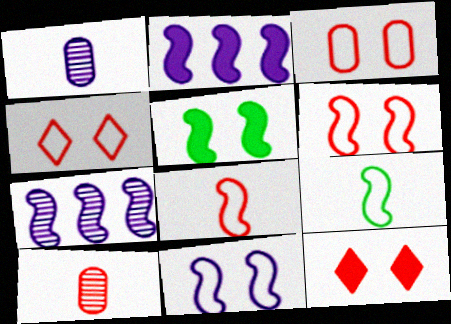[[3, 4, 6], 
[5, 7, 8]]